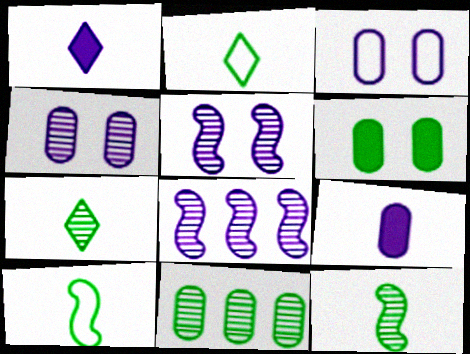[[1, 3, 8]]